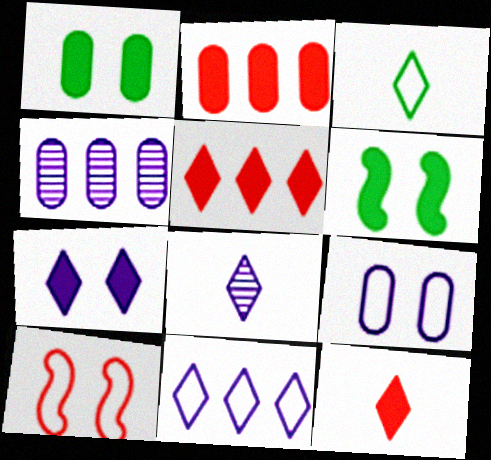[[3, 8, 12], 
[7, 8, 11]]